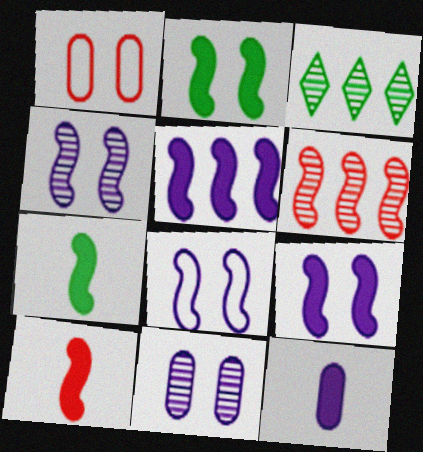[[2, 5, 10], 
[4, 8, 9], 
[6, 7, 8]]